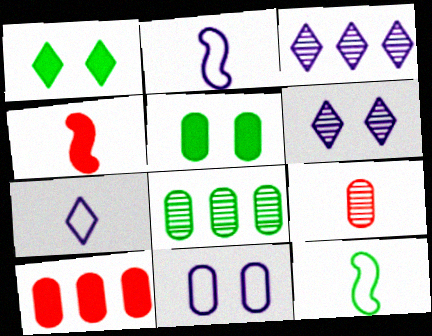[[1, 8, 12], 
[6, 10, 12]]